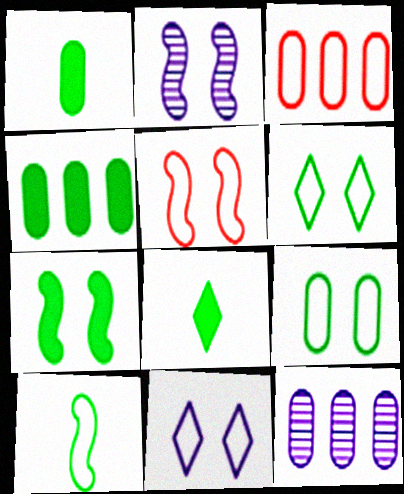[[2, 3, 8], 
[2, 5, 7], 
[3, 4, 12], 
[3, 10, 11], 
[4, 7, 8], 
[5, 8, 12], 
[5, 9, 11]]